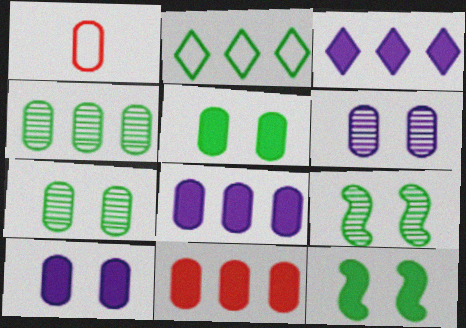[[1, 3, 9], 
[1, 4, 10], 
[1, 7, 8]]